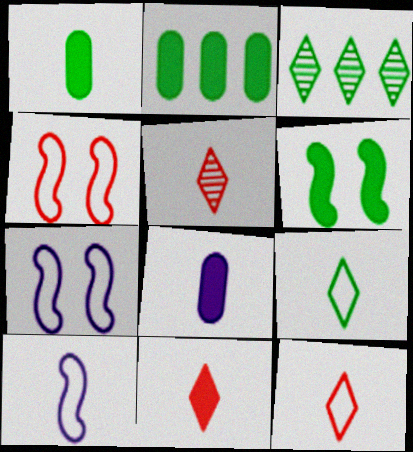[[1, 5, 10], 
[2, 5, 7], 
[3, 4, 8], 
[5, 11, 12]]